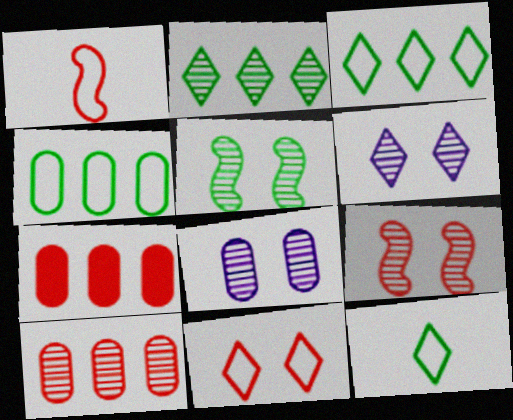[]